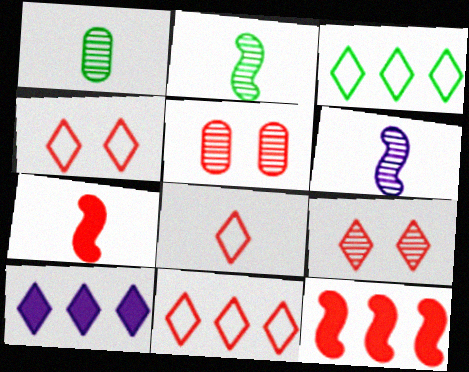[[4, 8, 11], 
[5, 7, 11], 
[5, 8, 12]]